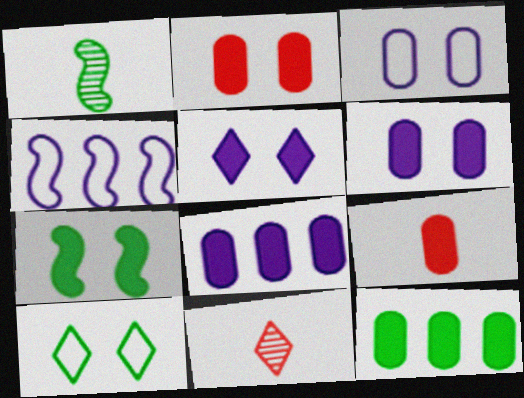[[1, 10, 12], 
[2, 5, 7], 
[6, 9, 12]]